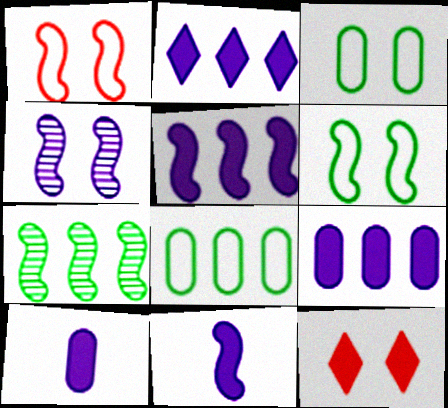[[1, 7, 11], 
[2, 5, 9], 
[3, 4, 12]]